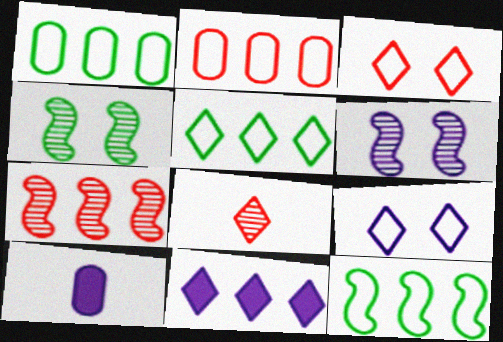[[1, 5, 12], 
[1, 7, 11]]